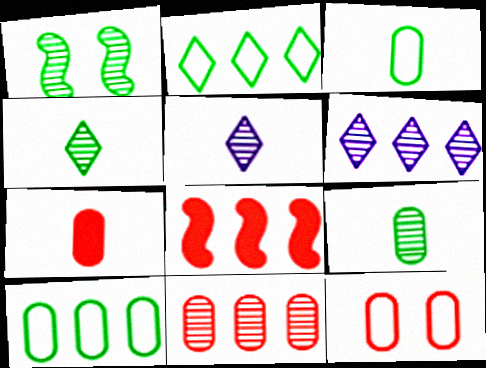[[1, 5, 11], 
[6, 8, 10], 
[7, 11, 12]]